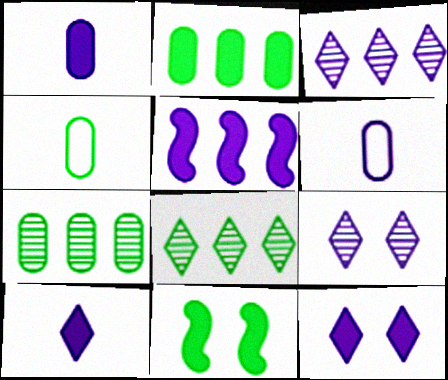[[1, 5, 12], 
[4, 8, 11], 
[5, 6, 9]]